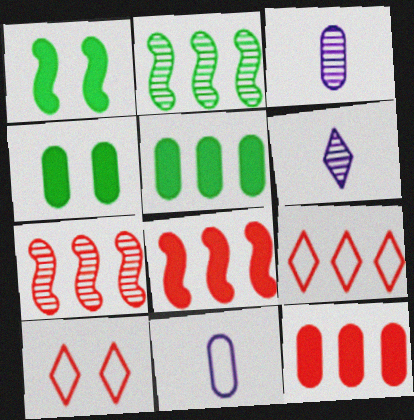[[1, 3, 9], 
[7, 9, 12]]